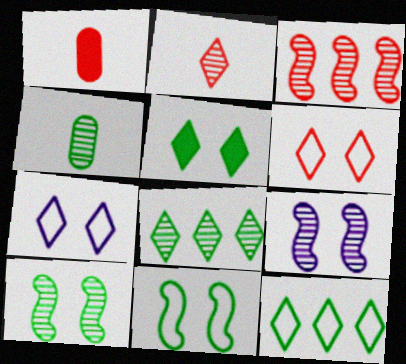[[1, 3, 6], 
[1, 9, 12], 
[4, 8, 10]]